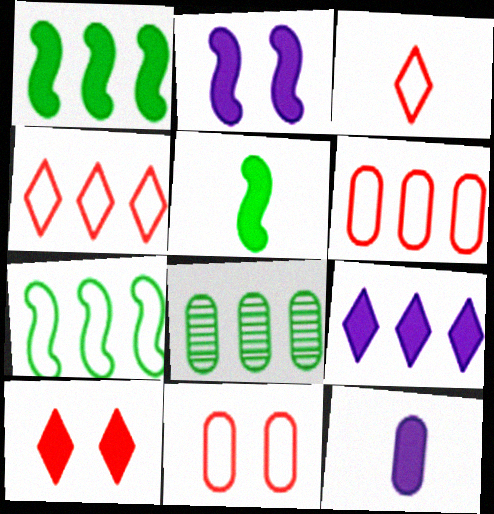[[1, 10, 12], 
[2, 3, 8], 
[2, 9, 12], 
[8, 11, 12]]